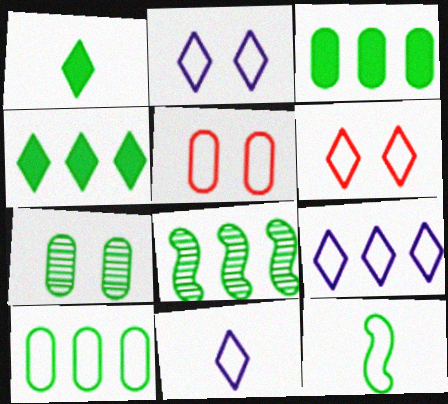[[2, 9, 11], 
[4, 7, 12], 
[4, 8, 10], 
[5, 9, 12]]